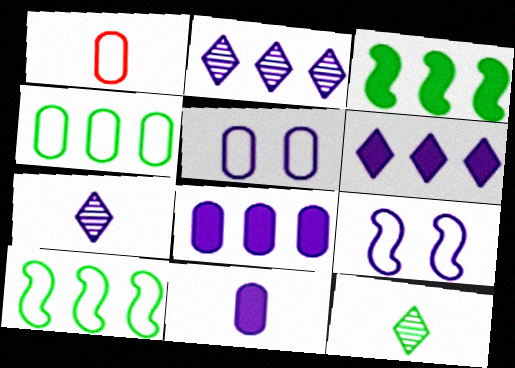[[1, 4, 5], 
[2, 9, 11], 
[7, 8, 9]]